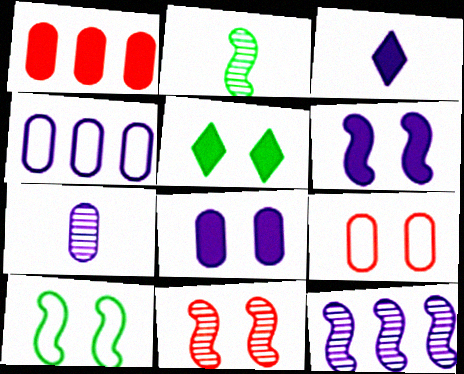[[2, 11, 12], 
[4, 7, 8], 
[6, 10, 11]]